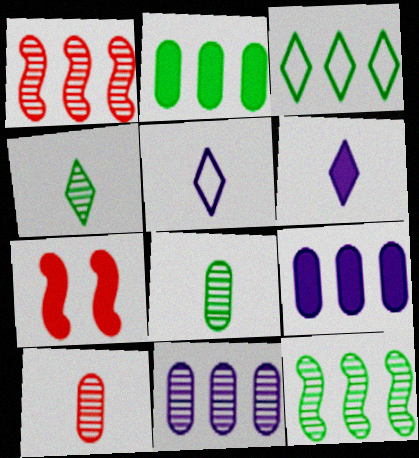[[1, 3, 9], 
[2, 3, 12], 
[2, 6, 7]]